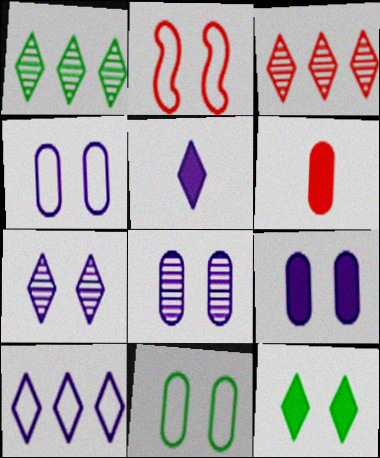[[2, 3, 6], 
[2, 8, 12], 
[4, 8, 9], 
[5, 7, 10]]